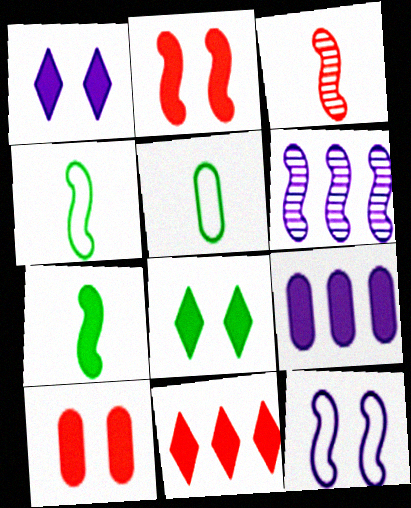[[2, 4, 6]]